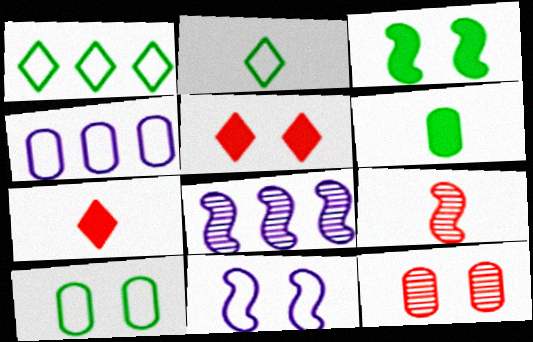[[4, 6, 12], 
[7, 8, 10]]